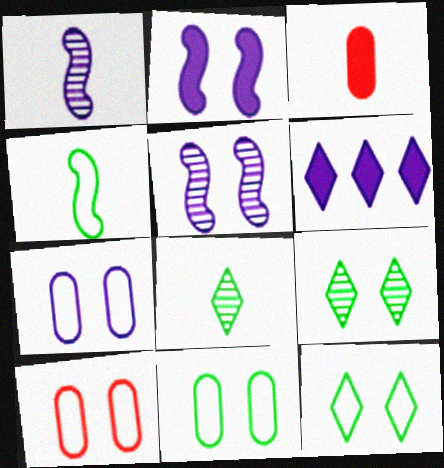[[1, 6, 7], 
[2, 9, 10], 
[7, 10, 11]]